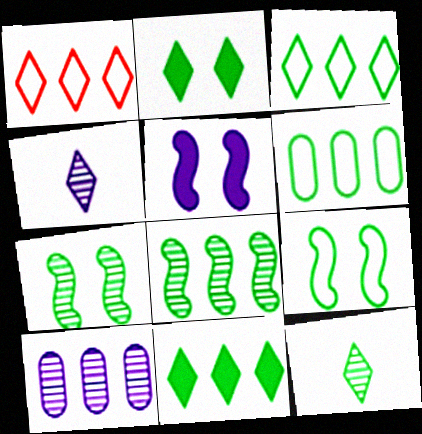[[1, 2, 4], 
[2, 3, 12], 
[6, 8, 11]]